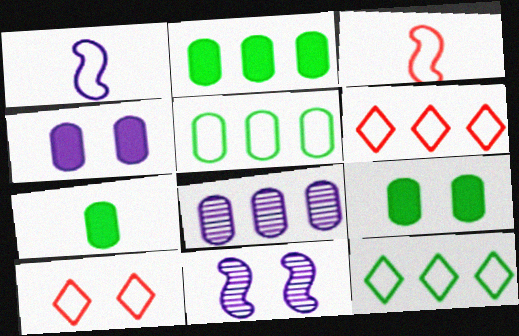[[1, 5, 10], 
[2, 7, 9], 
[6, 7, 11], 
[9, 10, 11]]